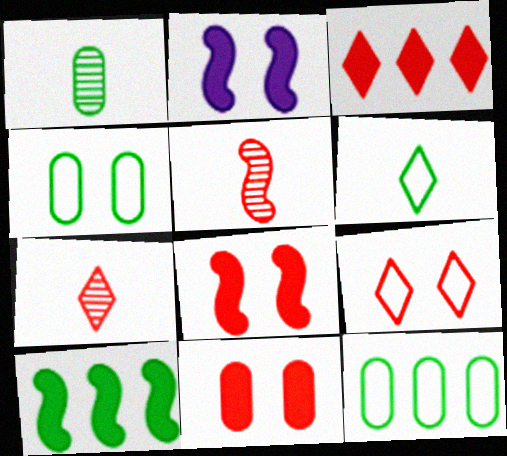[[2, 7, 12], 
[3, 7, 9]]